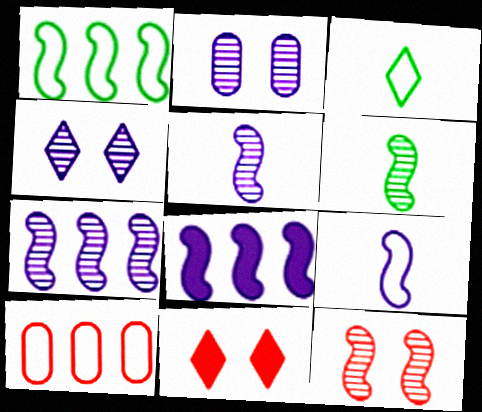[[6, 7, 12]]